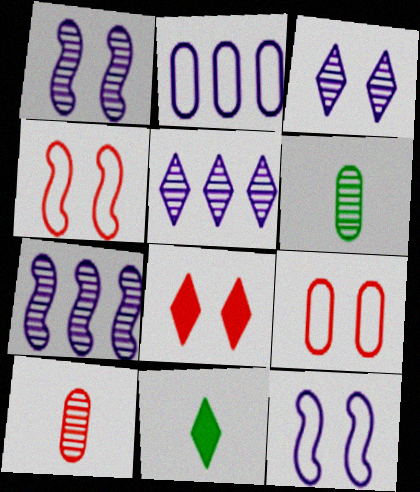[[7, 9, 11]]